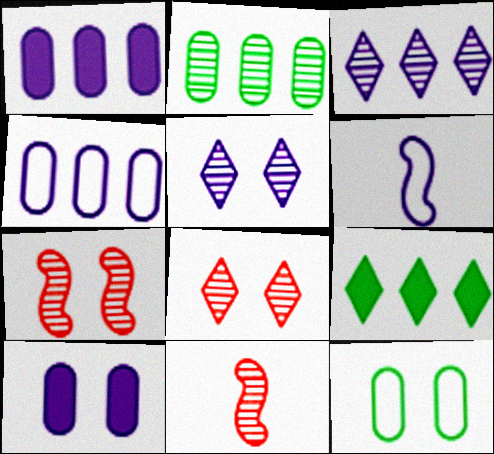[[1, 5, 6], 
[2, 5, 11], 
[3, 6, 10]]